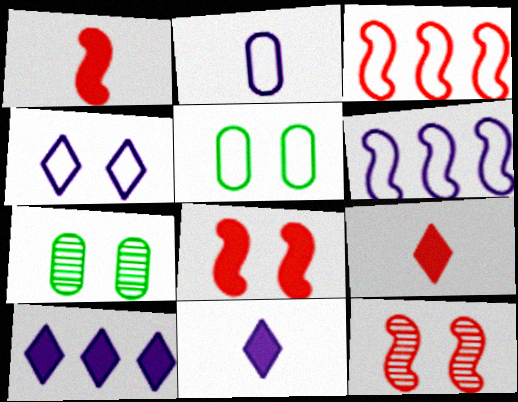[[1, 3, 12], 
[2, 4, 6], 
[3, 7, 11], 
[4, 7, 8], 
[6, 7, 9]]